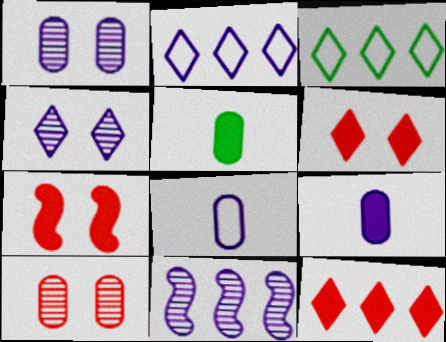[]